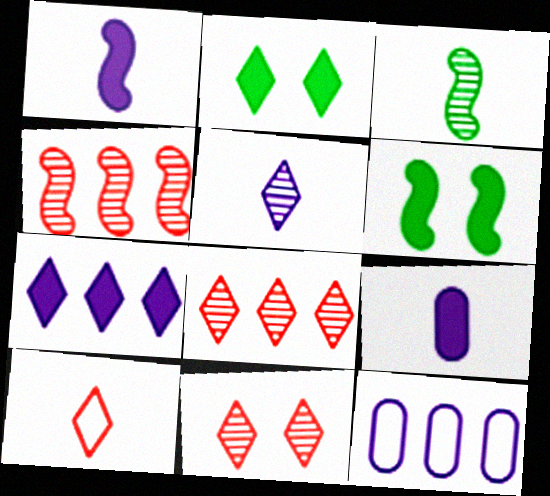[[3, 9, 10]]